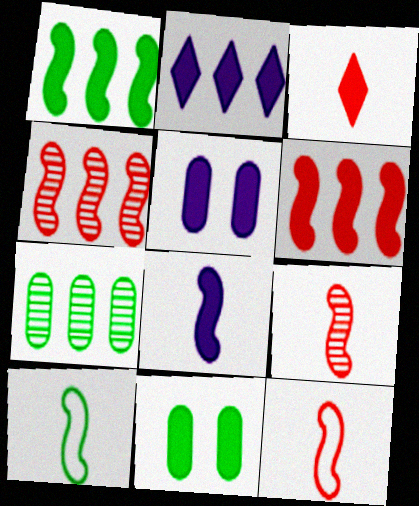[[1, 3, 5], 
[2, 5, 8], 
[8, 9, 10]]